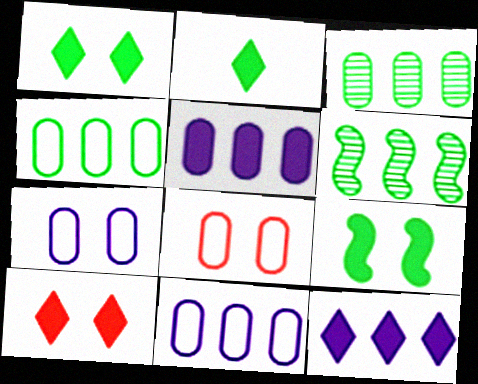[[2, 10, 12]]